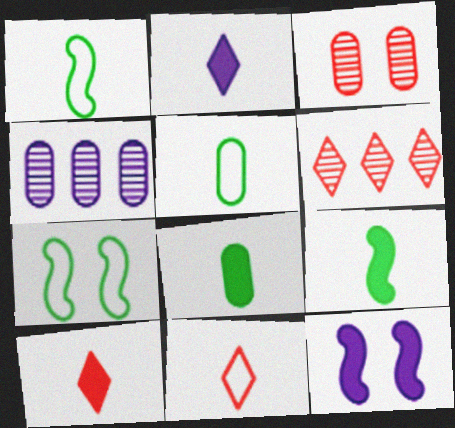[[4, 7, 10], 
[5, 6, 12]]